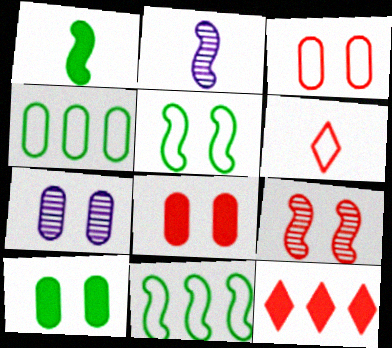[[3, 7, 10]]